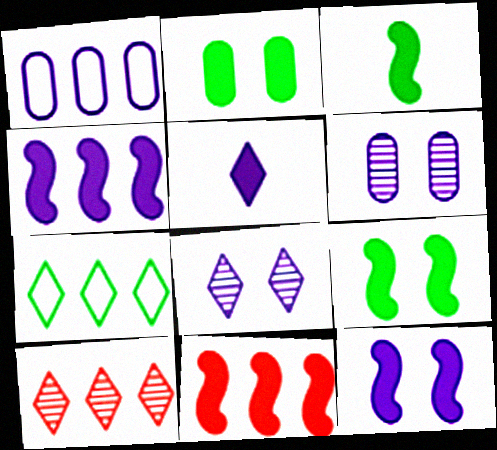[[2, 5, 11], 
[3, 11, 12]]